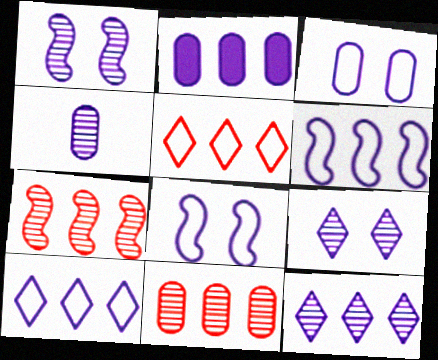[[1, 4, 12], 
[2, 3, 4], 
[2, 6, 12]]